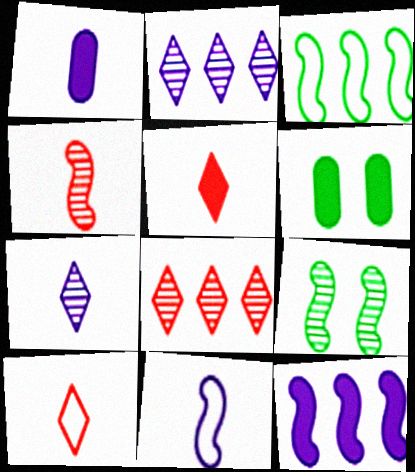[[1, 7, 11], 
[5, 6, 12], 
[6, 8, 11]]